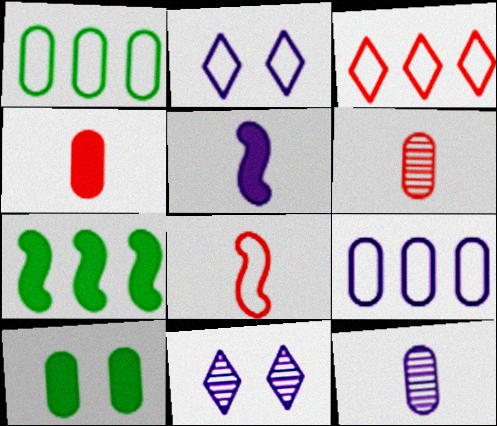[[1, 2, 8], 
[2, 6, 7], 
[5, 9, 11], 
[6, 9, 10]]